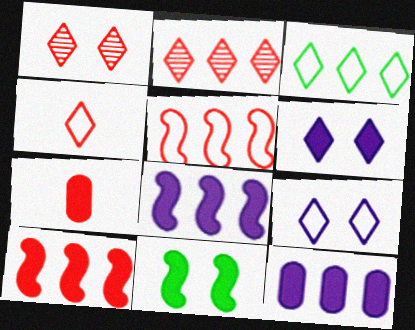[[1, 5, 7], 
[3, 4, 9]]